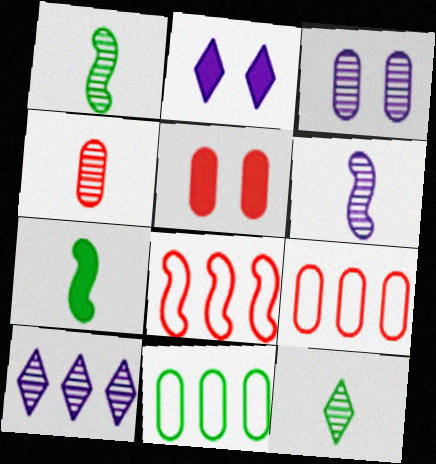[[1, 2, 9], 
[3, 6, 10], 
[4, 5, 9], 
[4, 6, 12]]